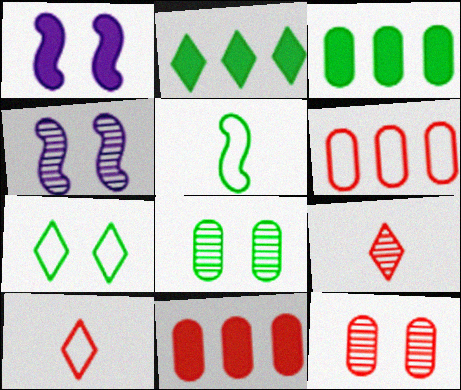[[1, 7, 12], 
[2, 5, 8], 
[3, 4, 10]]